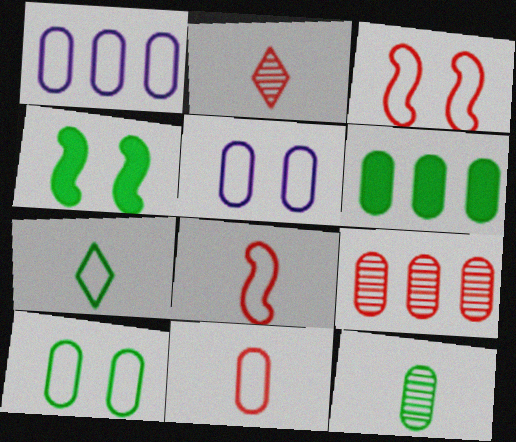[[1, 2, 4], 
[1, 3, 7], 
[1, 6, 9], 
[1, 10, 11], 
[6, 10, 12]]